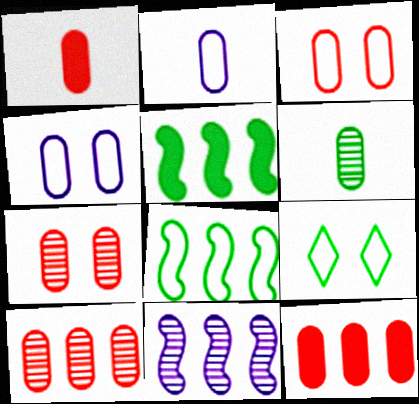[[1, 2, 6], 
[1, 3, 10], 
[1, 9, 11], 
[4, 6, 12], 
[5, 6, 9]]